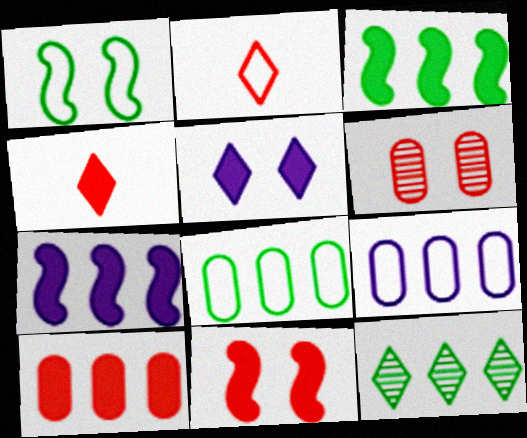[[1, 2, 9], 
[1, 5, 6], 
[2, 5, 12], 
[3, 8, 12], 
[4, 10, 11]]